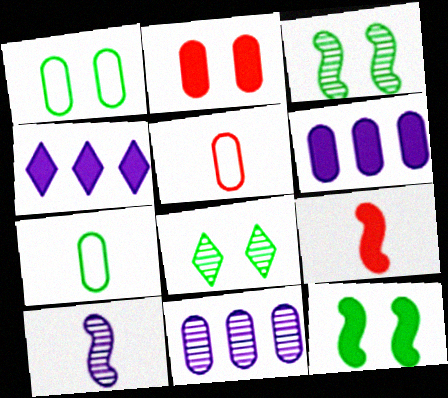[[1, 8, 12], 
[2, 7, 11], 
[3, 4, 5]]